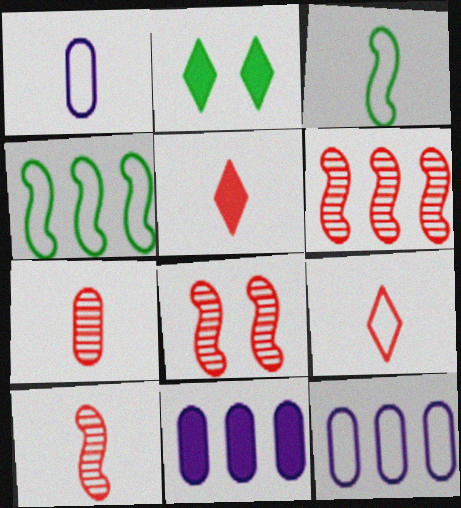[[1, 2, 6], 
[1, 3, 9], 
[2, 10, 12], 
[6, 8, 10]]